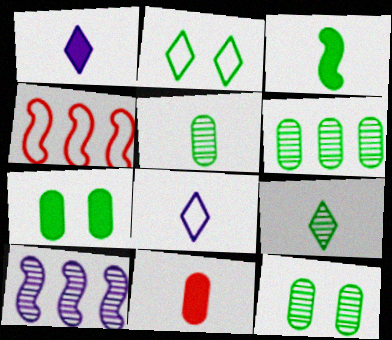[[1, 3, 11], 
[1, 4, 12], 
[2, 3, 6], 
[2, 10, 11], 
[5, 6, 12]]